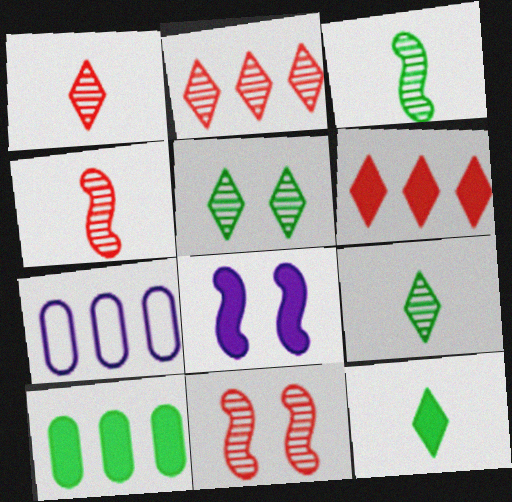[[7, 11, 12]]